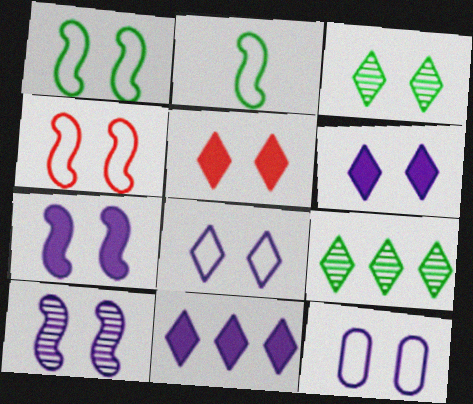[[3, 5, 8], 
[6, 10, 12]]